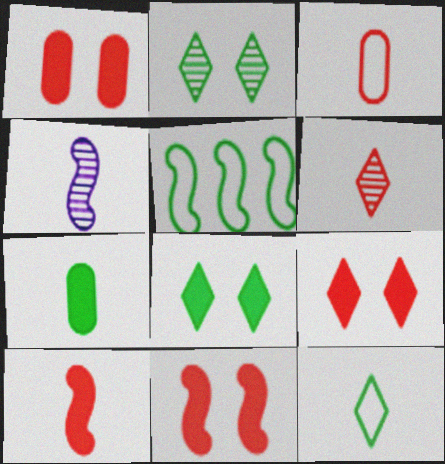[[1, 9, 11], 
[2, 5, 7], 
[3, 6, 10], 
[4, 5, 11]]